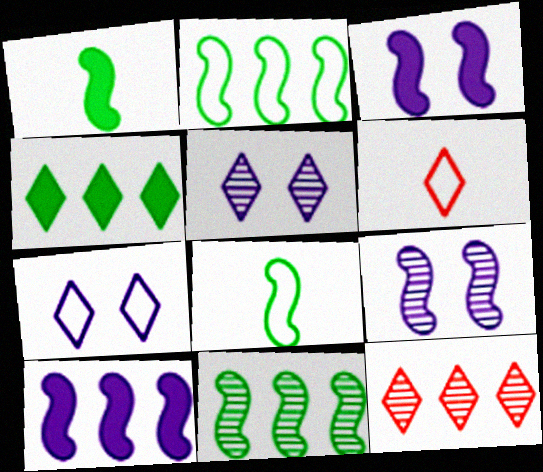[[4, 5, 6]]